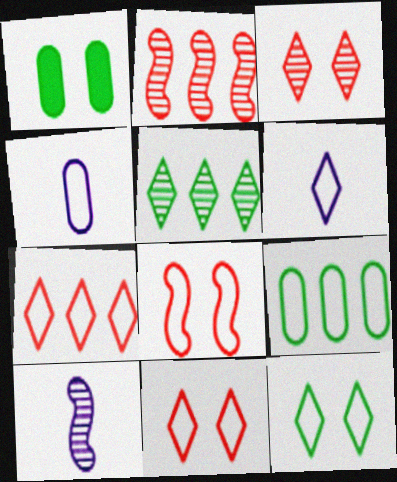[[1, 2, 6], 
[1, 7, 10], 
[6, 7, 12], 
[6, 8, 9]]